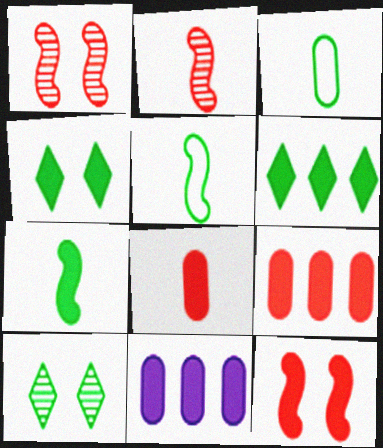[]